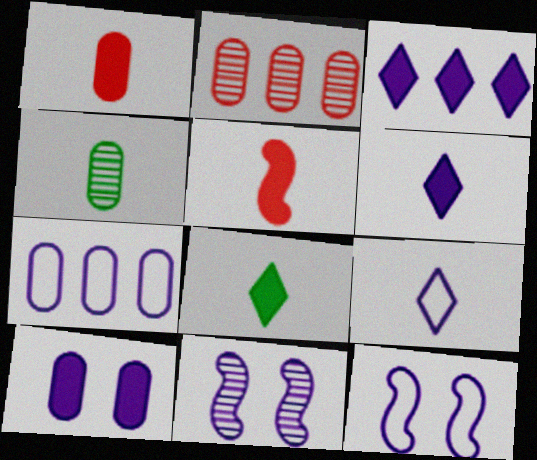[[2, 8, 12], 
[4, 5, 9], 
[6, 7, 11], 
[7, 9, 12]]